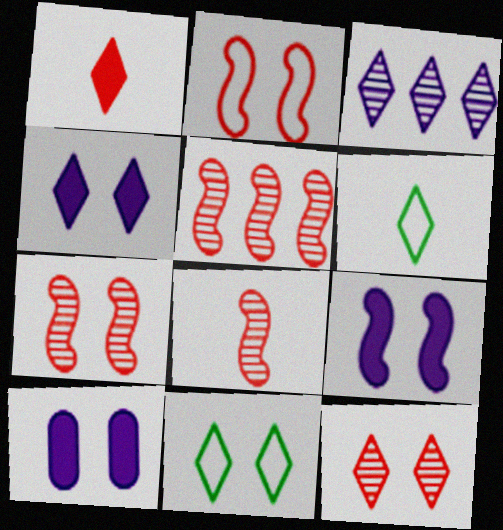[[1, 3, 11], 
[4, 9, 10], 
[4, 11, 12], 
[5, 6, 10], 
[5, 7, 8], 
[7, 10, 11]]